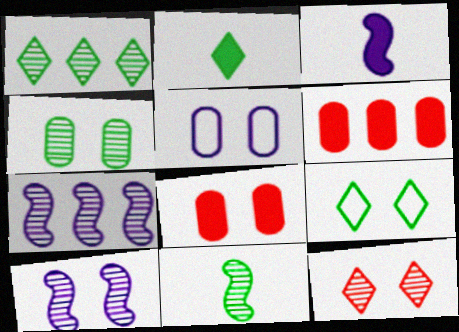[[1, 2, 9], 
[1, 4, 11], 
[4, 5, 8], 
[4, 10, 12], 
[8, 9, 10]]